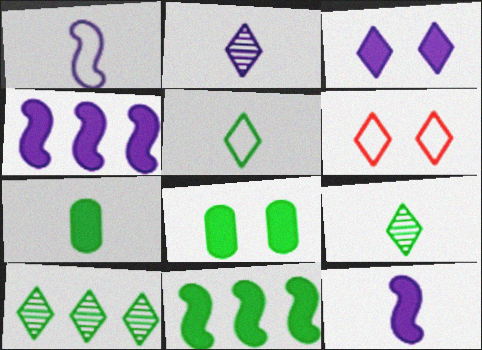[]